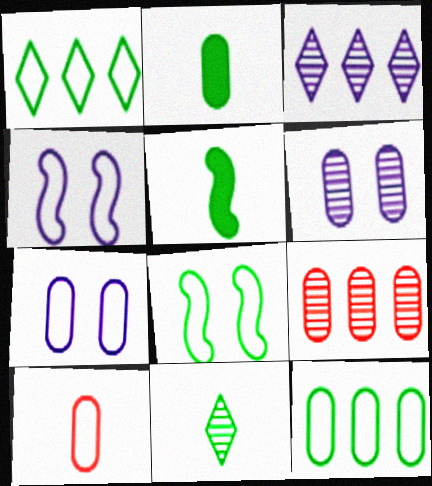[[1, 4, 10], 
[2, 7, 9], 
[7, 10, 12]]